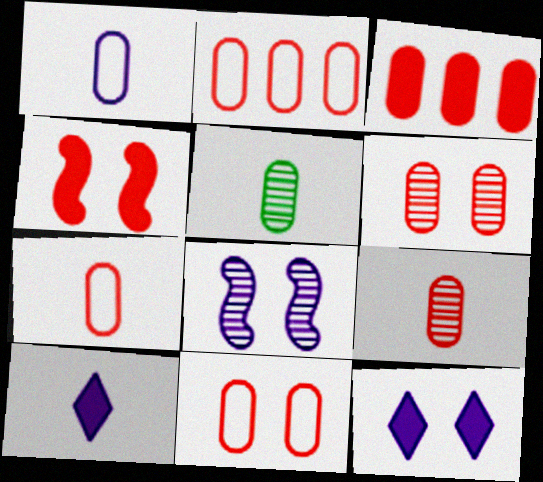[[2, 7, 11], 
[3, 6, 7], 
[3, 9, 11]]